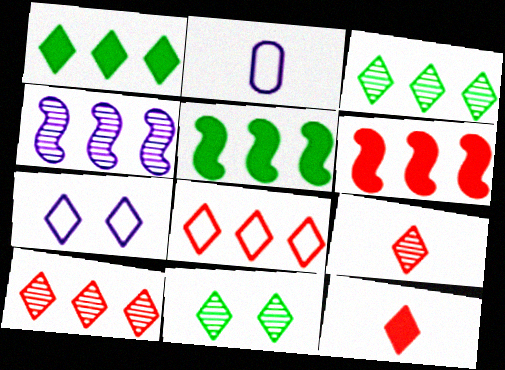[[1, 7, 9], 
[2, 6, 11], 
[3, 7, 12]]